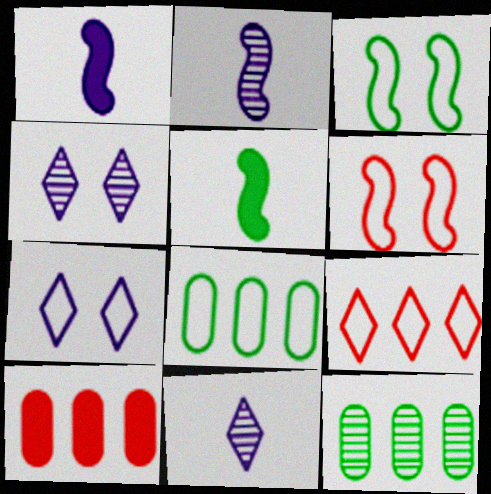[[3, 10, 11]]